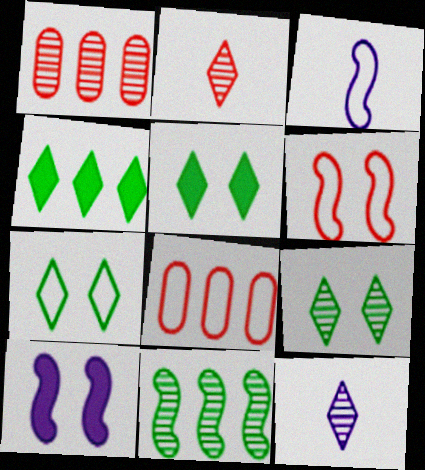[[1, 3, 5], 
[3, 7, 8], 
[5, 7, 9]]